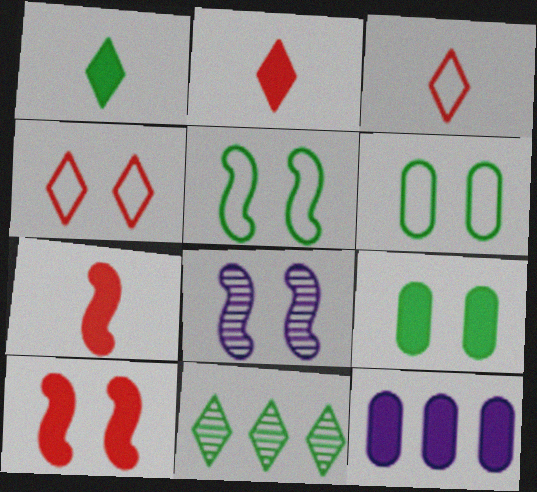[[1, 10, 12], 
[4, 8, 9], 
[5, 8, 10]]